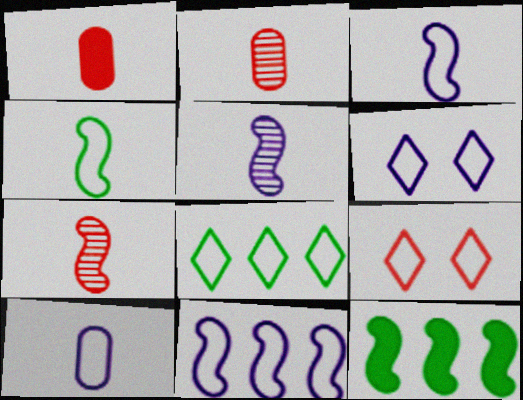[[2, 6, 12], 
[6, 10, 11]]